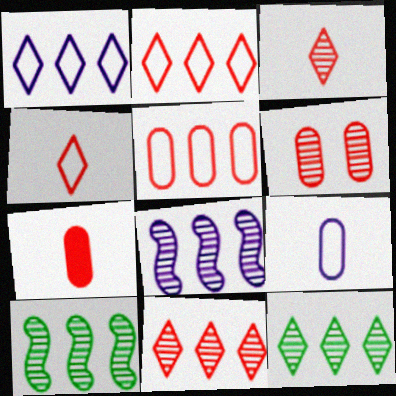[[5, 6, 7]]